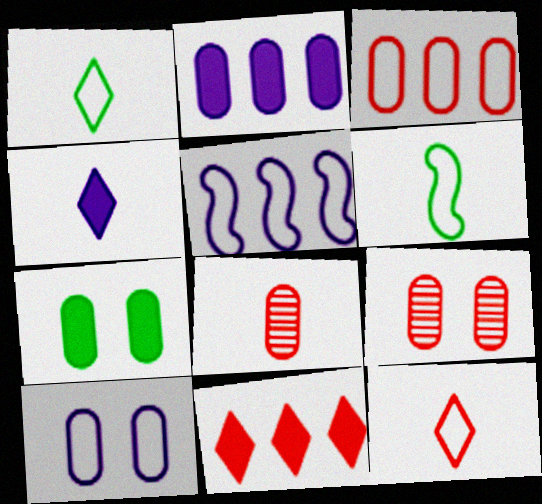[[4, 6, 8], 
[7, 9, 10]]